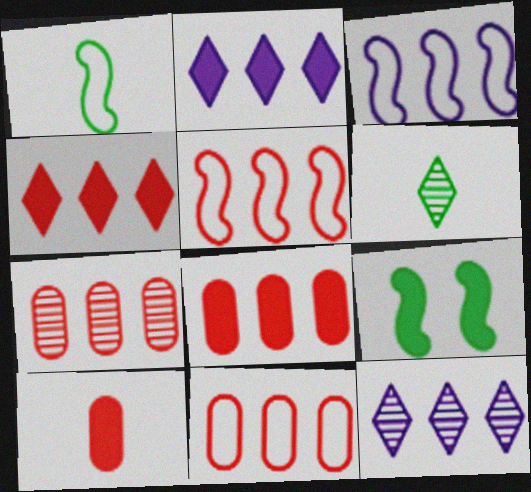[[2, 9, 10], 
[4, 5, 7], 
[7, 8, 11]]